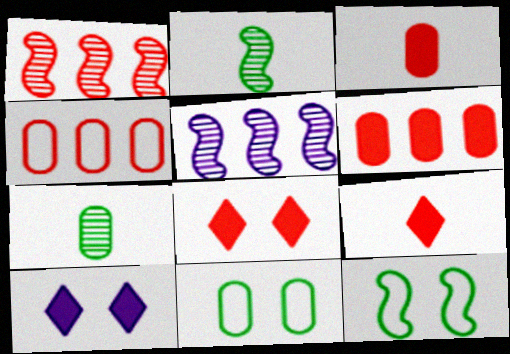[[2, 4, 10], 
[5, 9, 11]]